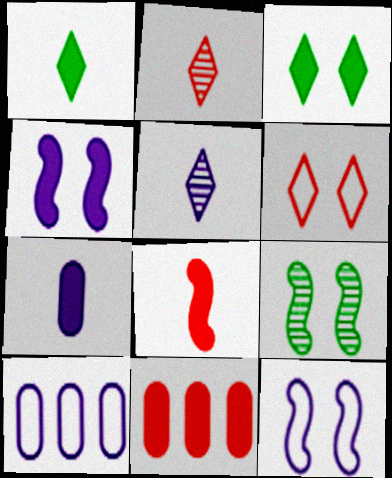[[1, 4, 11], 
[1, 7, 8], 
[4, 5, 10]]